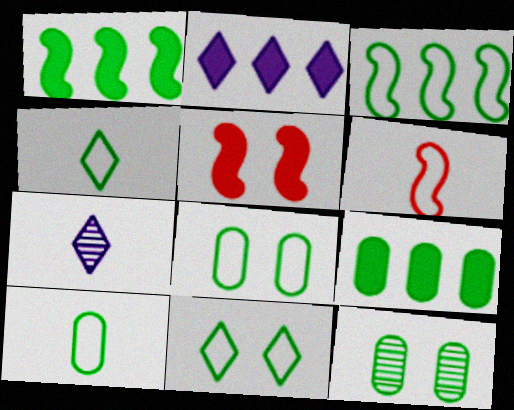[[1, 4, 12], 
[2, 6, 12], 
[3, 4, 8], 
[3, 10, 11], 
[9, 10, 12]]